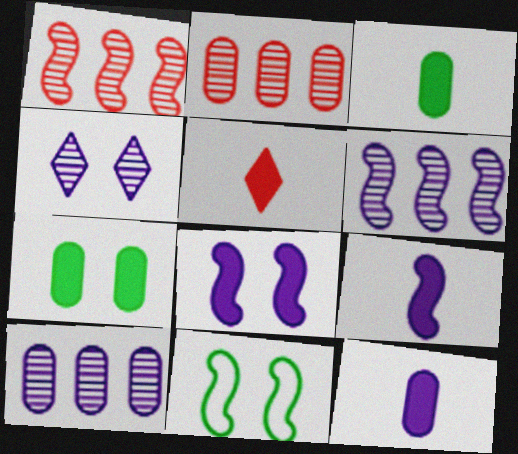[[1, 9, 11], 
[3, 5, 9], 
[5, 10, 11]]